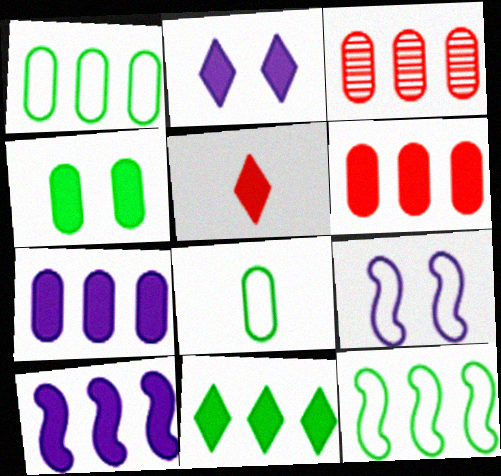[[1, 3, 7], 
[2, 5, 11], 
[4, 5, 10], 
[6, 10, 11]]